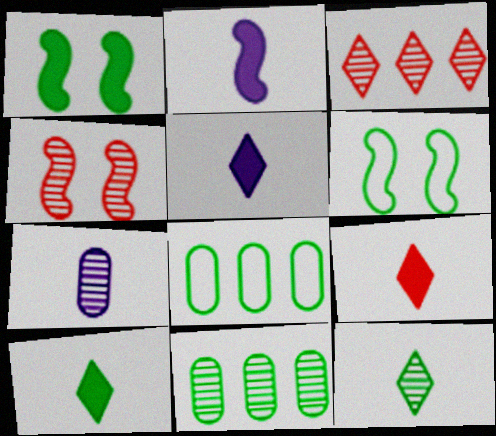[[1, 8, 12], 
[4, 5, 8], 
[5, 9, 10], 
[6, 10, 11]]